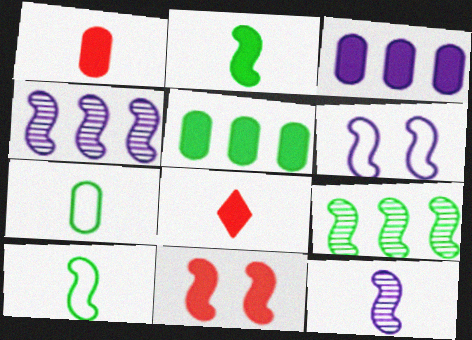[[4, 10, 11], 
[7, 8, 12]]